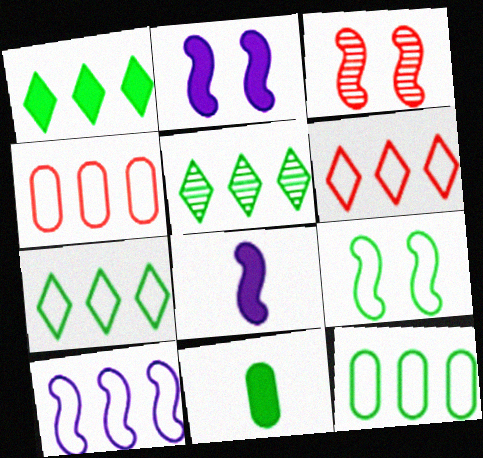[[1, 5, 7], 
[2, 3, 9], 
[4, 7, 10], 
[5, 9, 11], 
[6, 10, 12]]